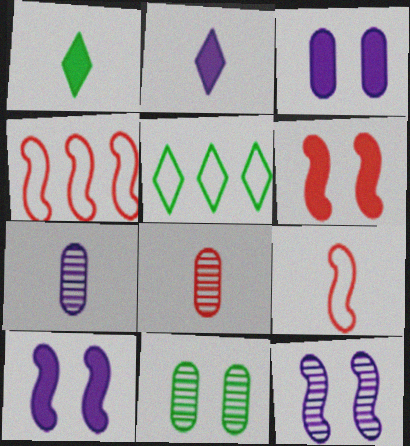[[1, 7, 9], 
[2, 4, 11], 
[5, 6, 7], 
[5, 8, 10]]